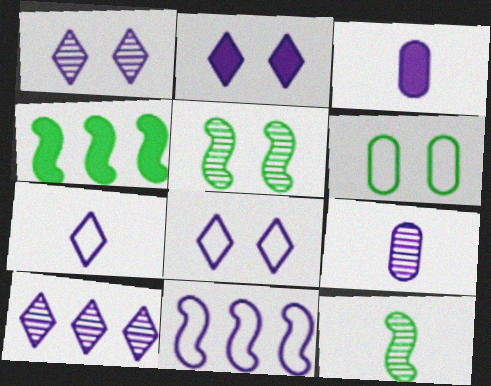[[1, 2, 8], 
[1, 3, 11], 
[2, 7, 10], 
[2, 9, 11]]